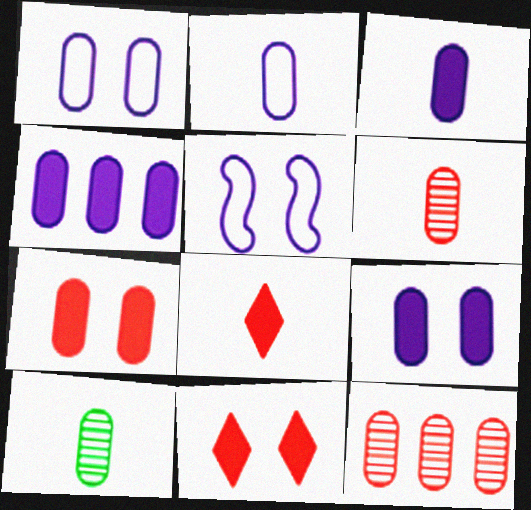[[3, 4, 9]]